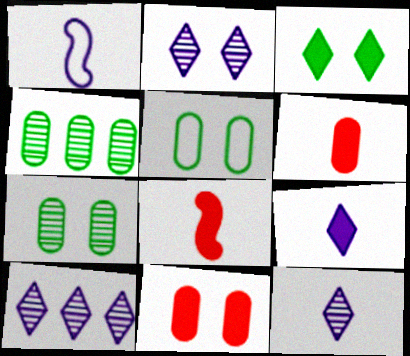[[2, 10, 12], 
[5, 8, 10]]